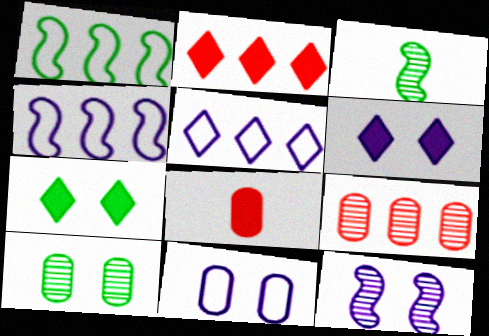[[2, 3, 11], 
[6, 11, 12]]